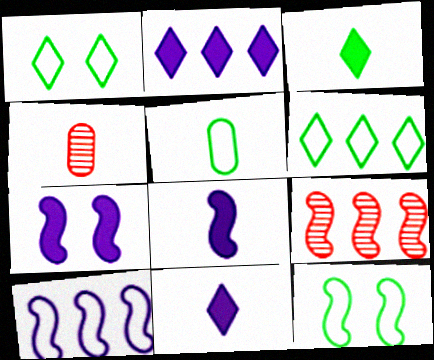[[2, 4, 12], 
[4, 6, 7], 
[5, 6, 12], 
[8, 9, 12]]